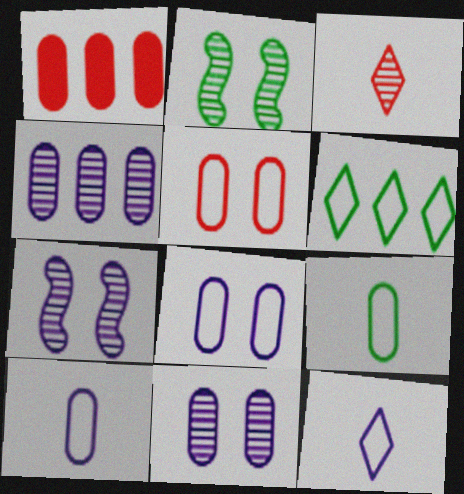[[1, 2, 12], 
[1, 9, 11], 
[2, 3, 4]]